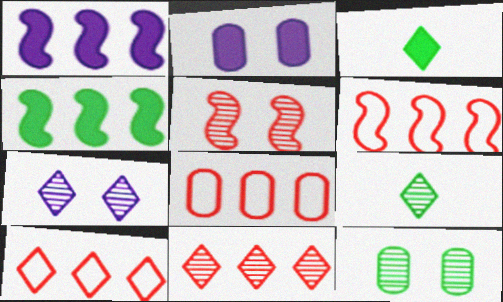[[2, 6, 9], 
[3, 7, 10], 
[5, 7, 12], 
[6, 8, 10], 
[7, 9, 11]]